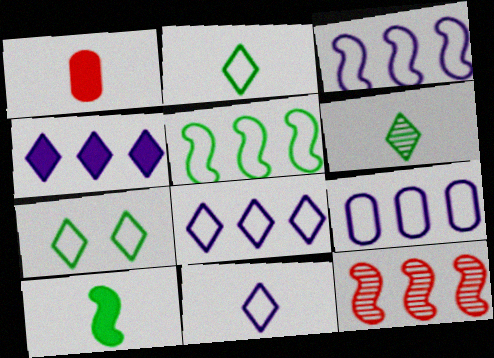[[3, 8, 9]]